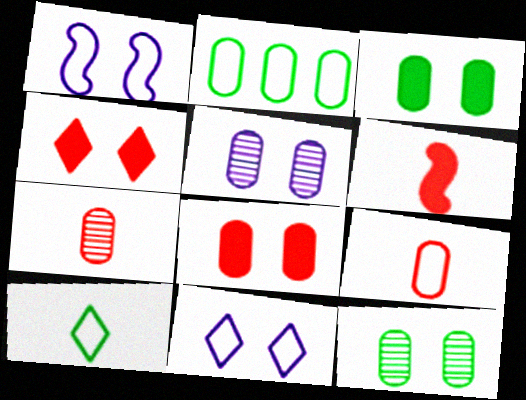[[1, 4, 12]]